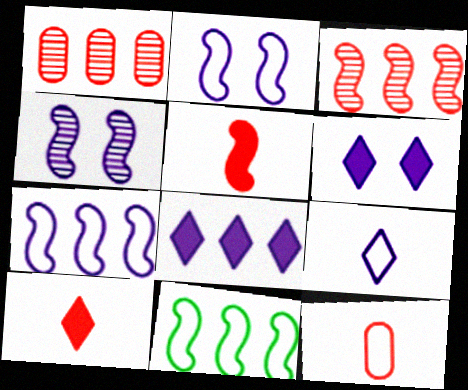[[1, 8, 11], 
[4, 5, 11]]